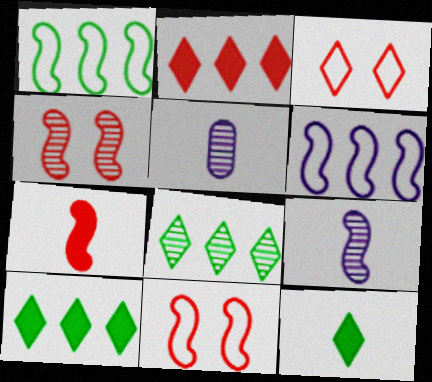[[4, 5, 8], 
[5, 10, 11]]